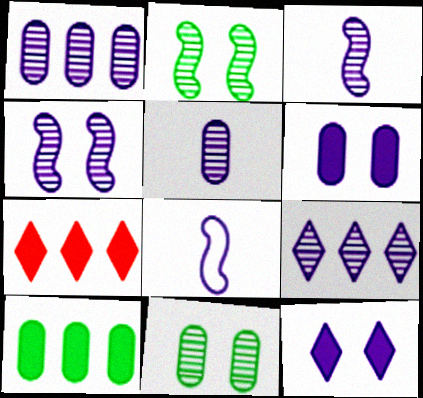[[1, 8, 12], 
[4, 5, 9], 
[6, 8, 9], 
[7, 8, 11]]